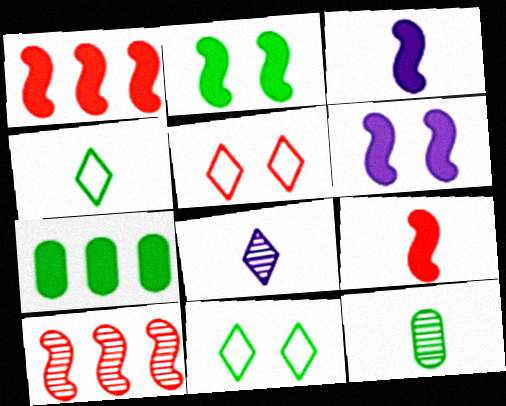[[1, 2, 3]]